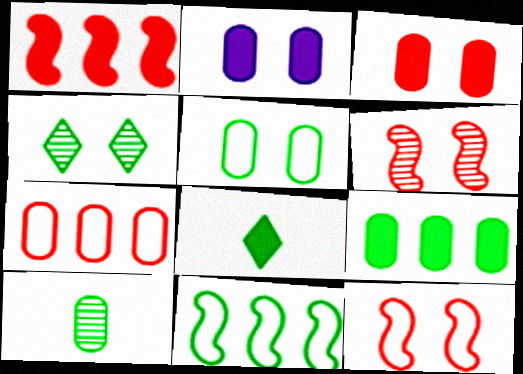[[1, 2, 8], 
[2, 4, 12], 
[2, 7, 10], 
[5, 9, 10]]